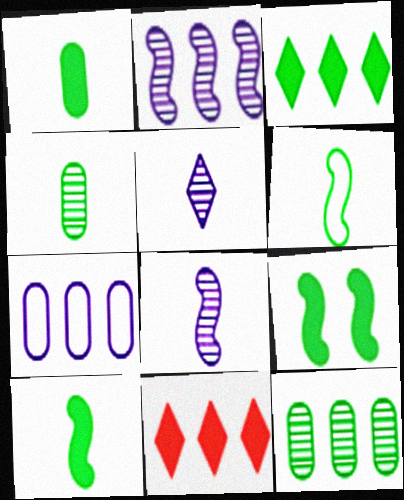[[1, 3, 9]]